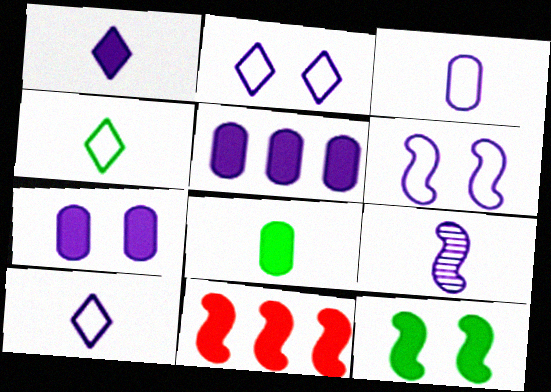[[1, 3, 9], 
[2, 5, 9]]